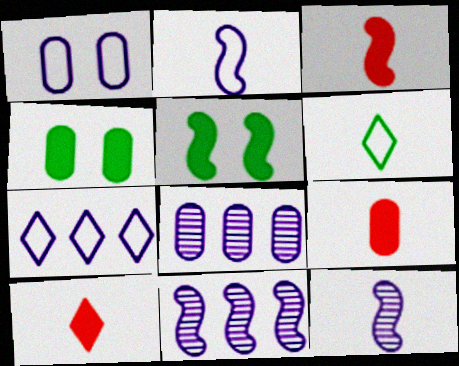[[1, 2, 7], 
[3, 9, 10], 
[6, 9, 12]]